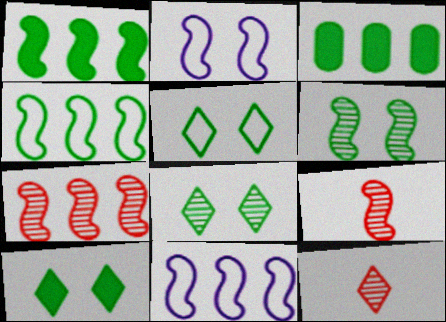[[1, 2, 9], 
[1, 7, 11], 
[2, 3, 12], 
[5, 8, 10]]